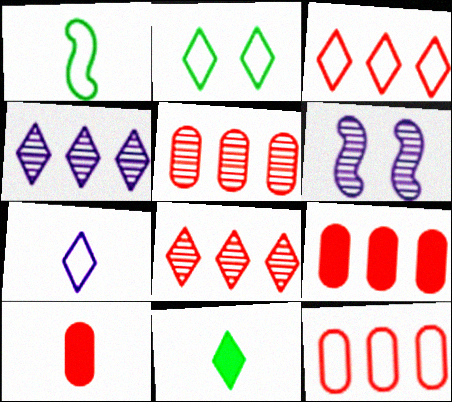[[2, 3, 7], 
[5, 9, 12], 
[6, 11, 12]]